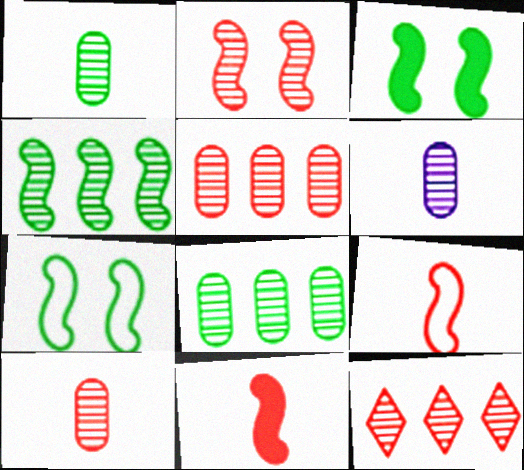[[1, 6, 10], 
[2, 10, 12]]